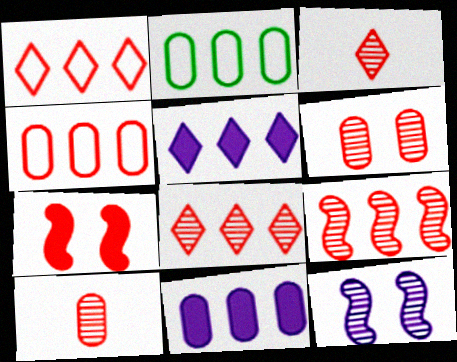[[1, 7, 10], 
[2, 5, 9], 
[3, 4, 7], 
[3, 6, 9]]